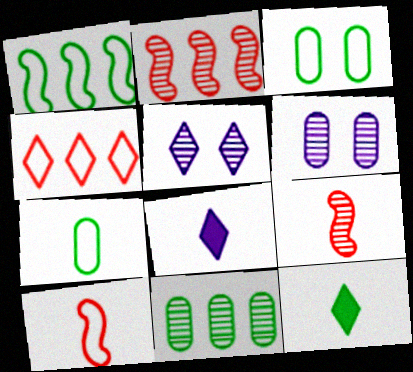[[2, 3, 8], 
[4, 5, 12], 
[5, 9, 11], 
[7, 8, 9]]